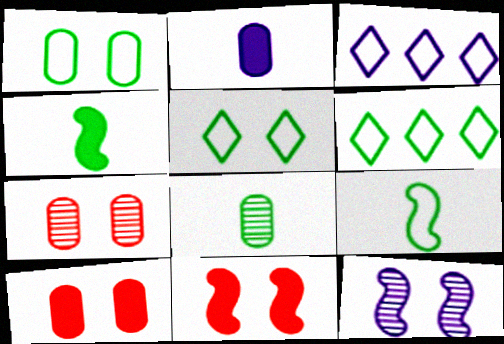[[1, 6, 9], 
[2, 3, 12], 
[3, 4, 7], 
[3, 8, 11], 
[5, 10, 12]]